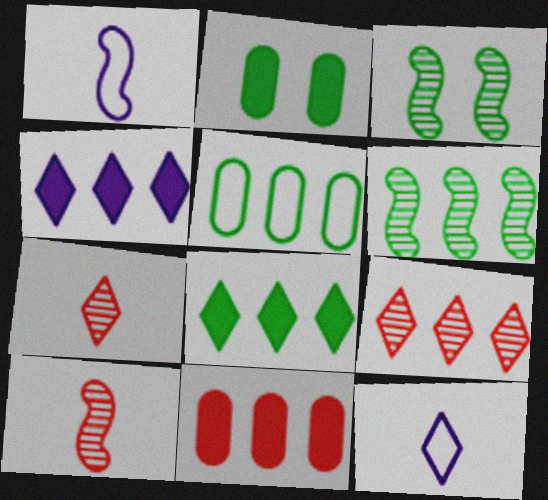[[1, 2, 9], 
[3, 11, 12], 
[5, 6, 8]]